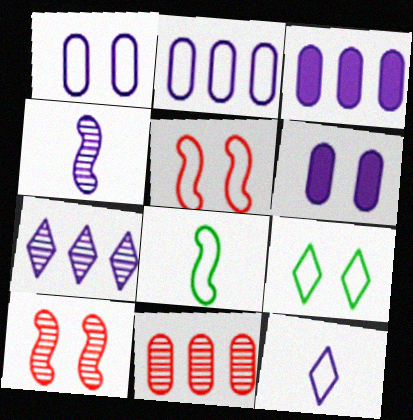[[1, 5, 9], 
[6, 9, 10]]